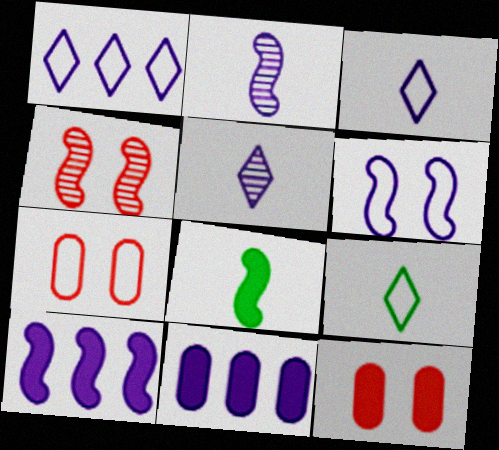[[2, 6, 10], 
[4, 9, 11], 
[5, 6, 11]]